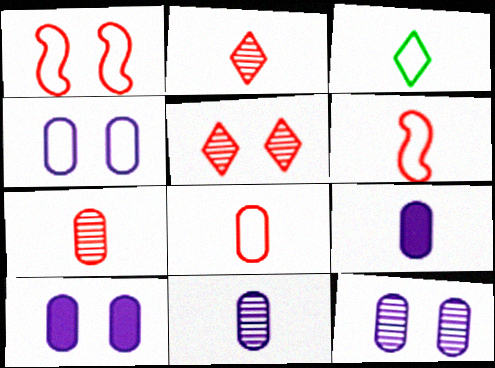[[4, 10, 12]]